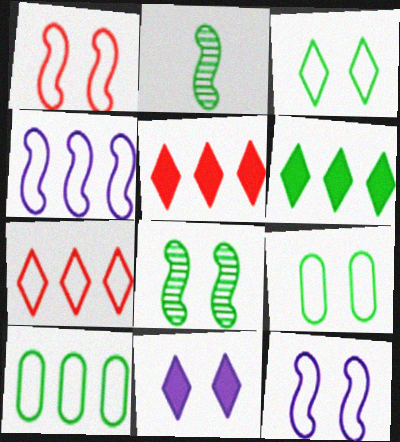[[2, 6, 9], 
[4, 7, 10]]